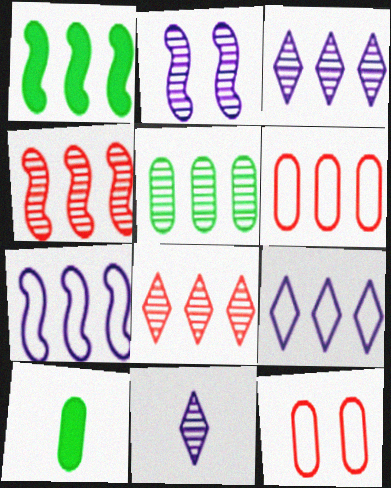[[1, 3, 6], 
[1, 4, 7], 
[1, 11, 12], 
[3, 4, 5]]